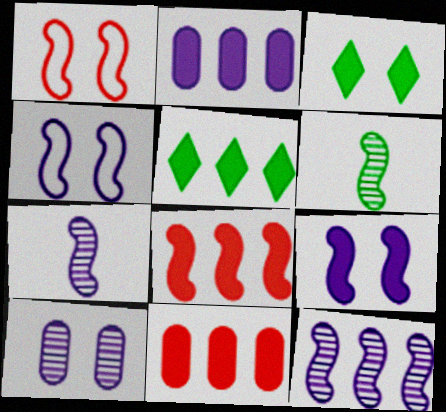[[1, 3, 10], 
[2, 5, 8], 
[4, 6, 8]]